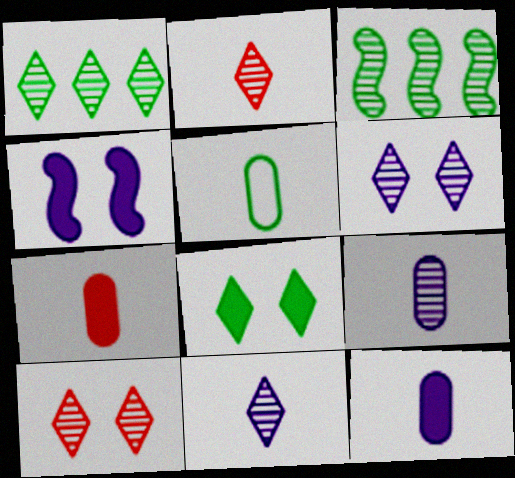[[1, 2, 6], 
[1, 10, 11], 
[3, 5, 8], 
[3, 9, 10], 
[5, 7, 9]]